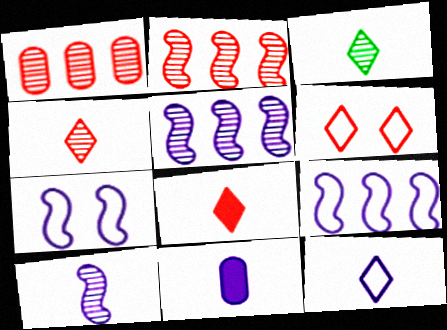[[3, 8, 12], 
[10, 11, 12]]